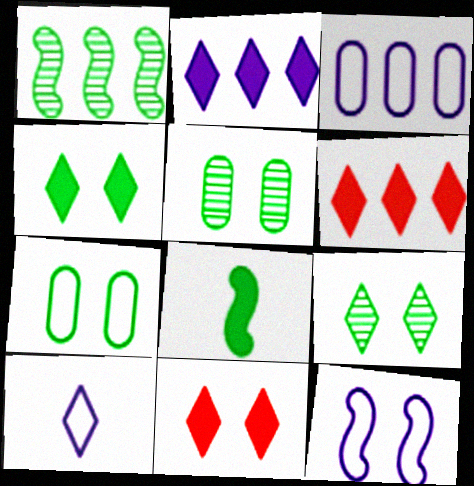[[1, 3, 6], 
[3, 10, 12], 
[5, 11, 12], 
[6, 9, 10]]